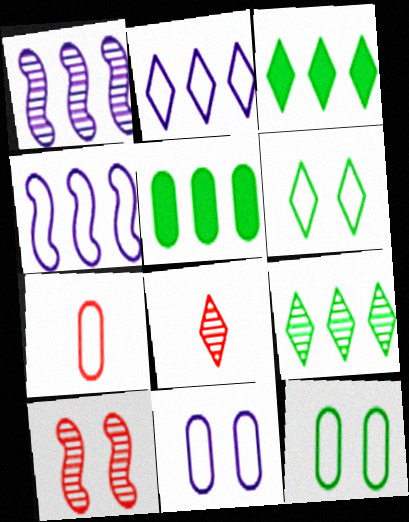[[4, 6, 7]]